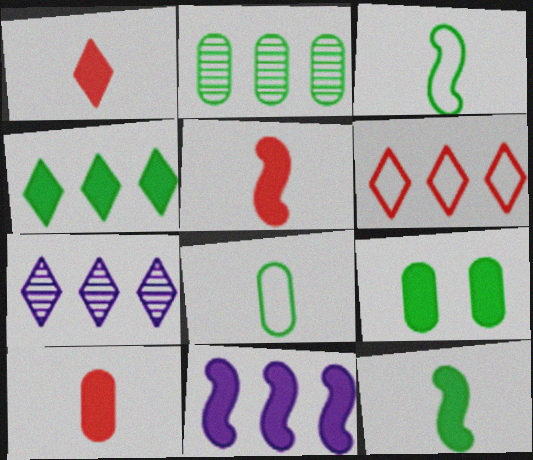[[1, 5, 10], 
[1, 9, 11], 
[2, 6, 11], 
[2, 8, 9], 
[4, 6, 7], 
[4, 9, 12]]